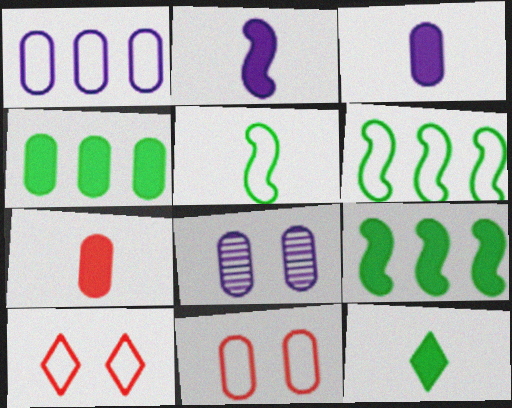[[1, 3, 8], 
[1, 5, 10], 
[2, 7, 12]]